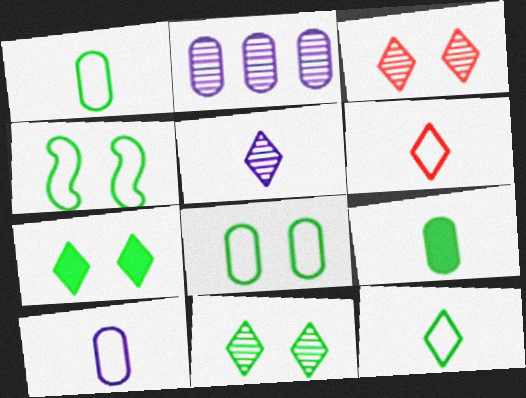[]